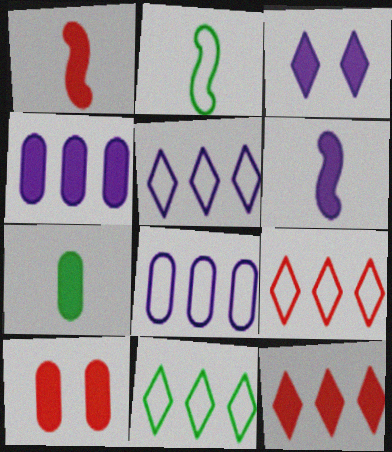[[1, 10, 12], 
[3, 4, 6], 
[4, 7, 10], 
[5, 9, 11]]